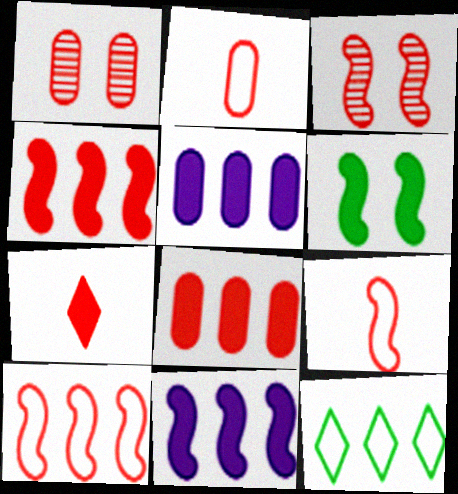[[1, 2, 8], 
[1, 7, 10], 
[3, 4, 9], 
[5, 6, 7]]